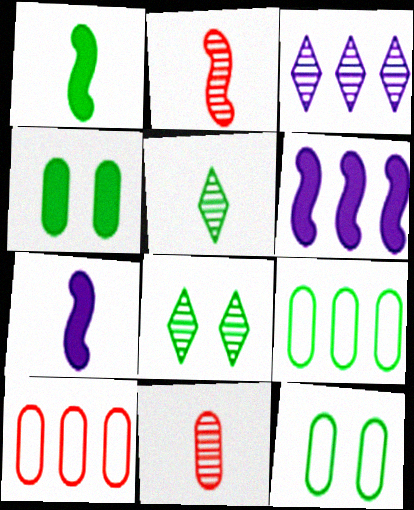[[1, 8, 9], 
[7, 8, 10]]